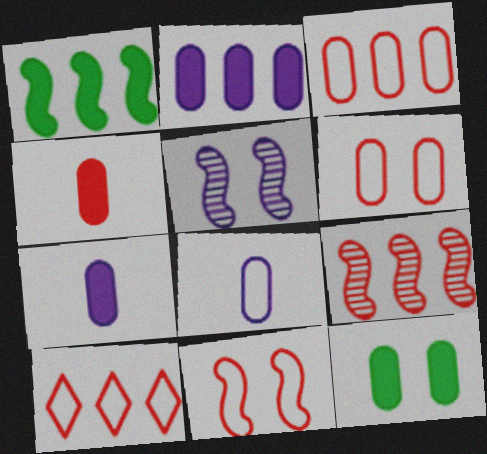[[2, 4, 12]]